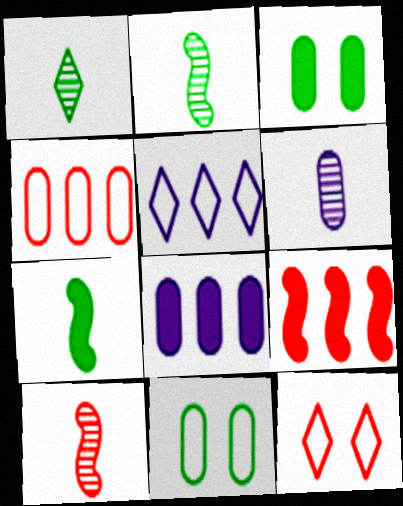[[1, 6, 10], 
[2, 8, 12], 
[3, 4, 6], 
[3, 5, 10]]